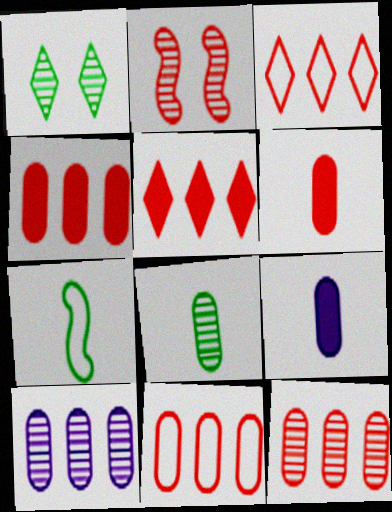[[2, 3, 6], 
[4, 11, 12]]